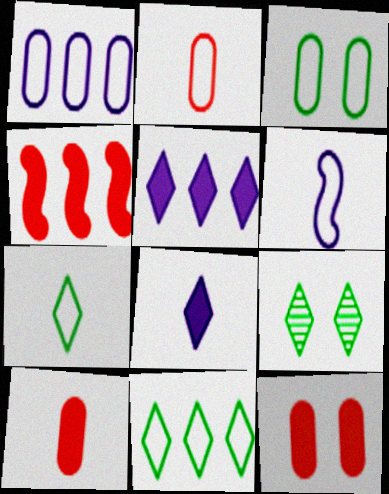[[1, 2, 3], 
[2, 6, 7]]